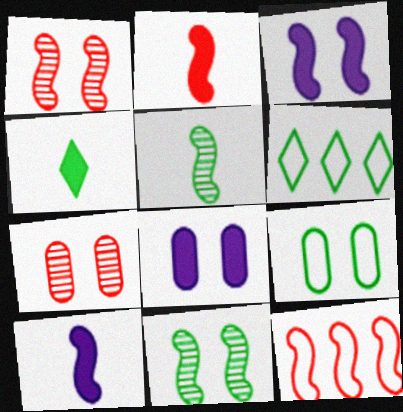[[1, 2, 12], 
[3, 5, 12], 
[6, 7, 10], 
[7, 8, 9], 
[10, 11, 12]]